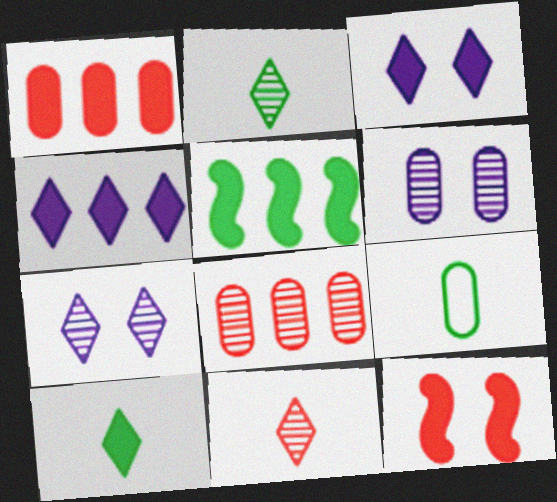[[1, 4, 5], 
[1, 6, 9]]